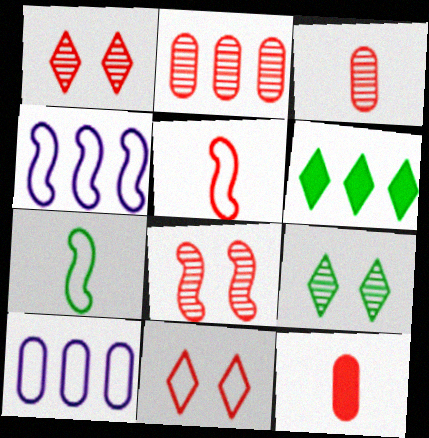[[2, 4, 6], 
[4, 9, 12], 
[7, 10, 11]]